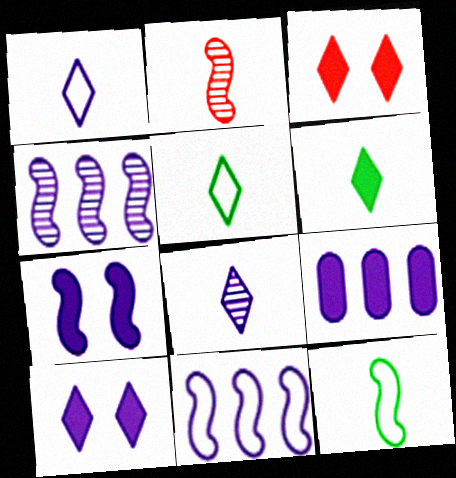[]